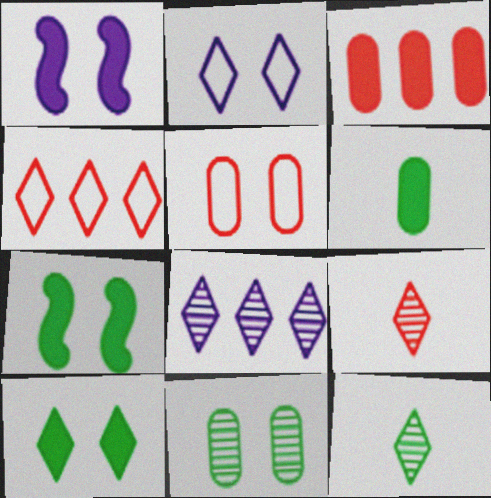[]